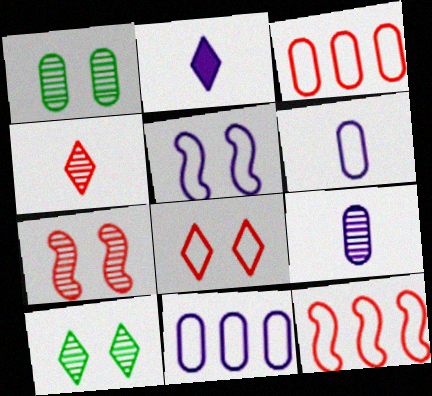[[1, 2, 12]]